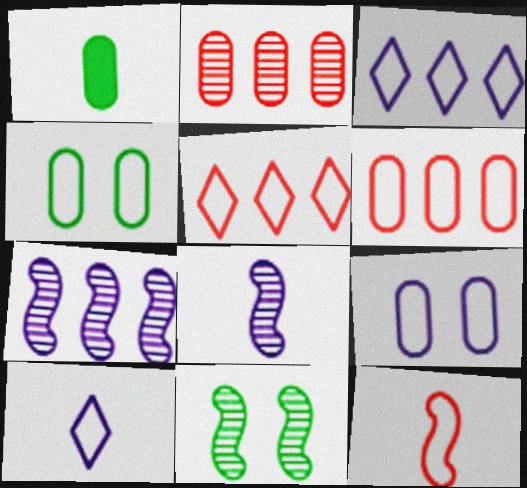[[1, 2, 9], 
[3, 4, 12]]